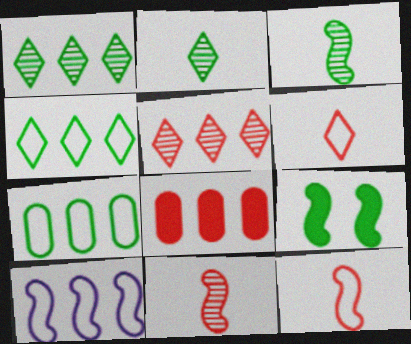[[1, 8, 10], 
[2, 7, 9], 
[9, 10, 11]]